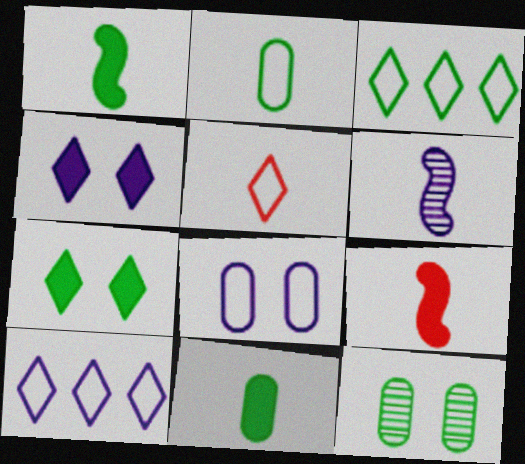[[1, 3, 12], 
[5, 6, 11], 
[9, 10, 12]]